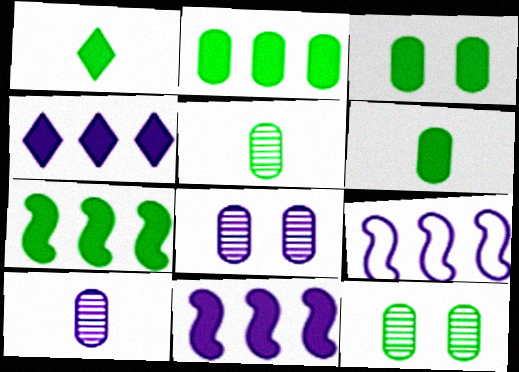[[1, 3, 7], 
[2, 3, 6]]